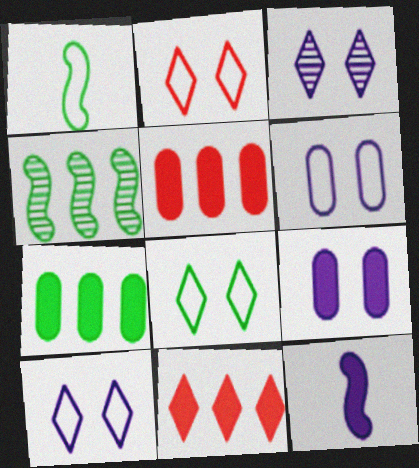[[1, 3, 5], 
[2, 8, 10]]